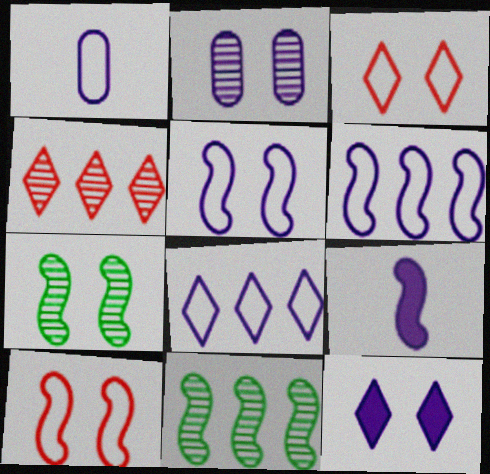[[1, 5, 8], 
[2, 5, 12], 
[2, 8, 9], 
[9, 10, 11]]